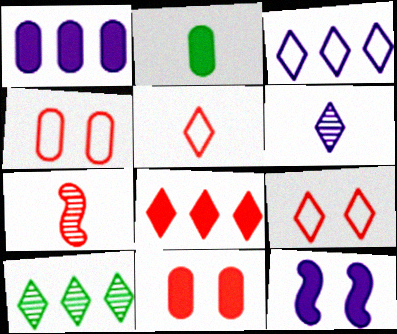[[1, 2, 11], 
[2, 8, 12], 
[3, 8, 10], 
[4, 7, 8]]